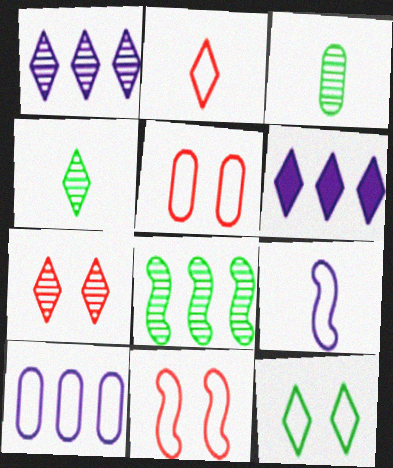[[1, 4, 7], 
[3, 6, 11]]